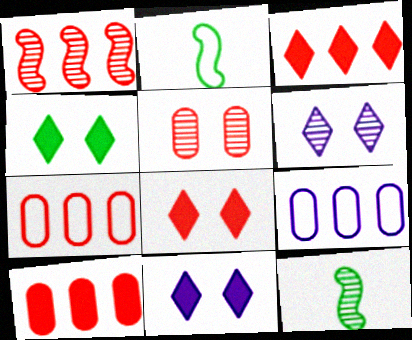[[1, 3, 7], 
[2, 6, 10], 
[4, 8, 11], 
[7, 11, 12], 
[8, 9, 12]]